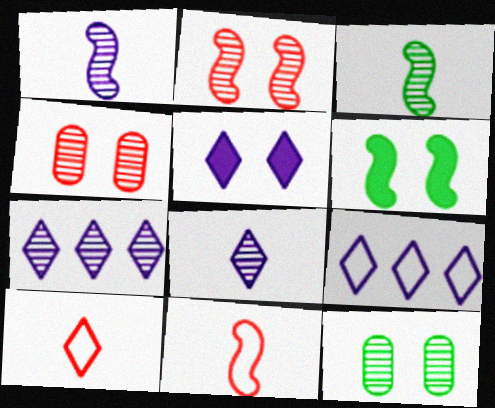[[3, 4, 7], 
[5, 8, 9]]